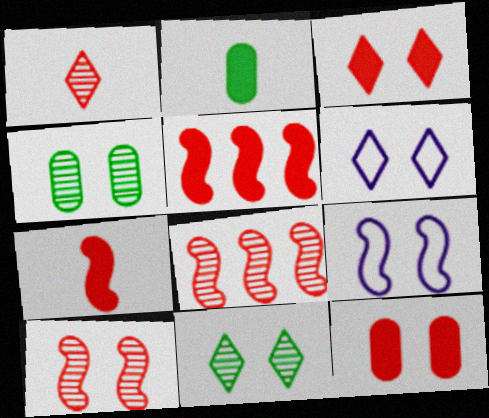[[2, 6, 8], 
[3, 4, 9], 
[3, 6, 11], 
[9, 11, 12]]